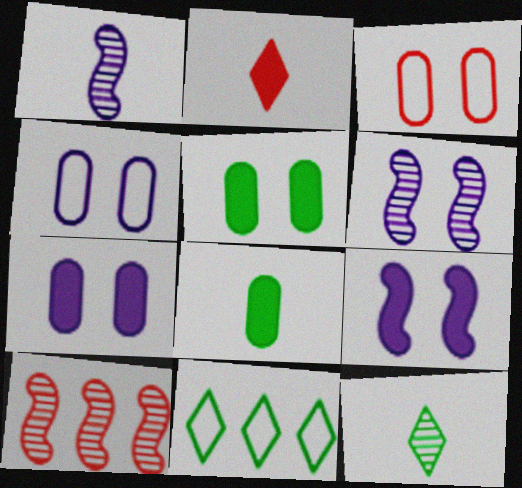[[2, 3, 10]]